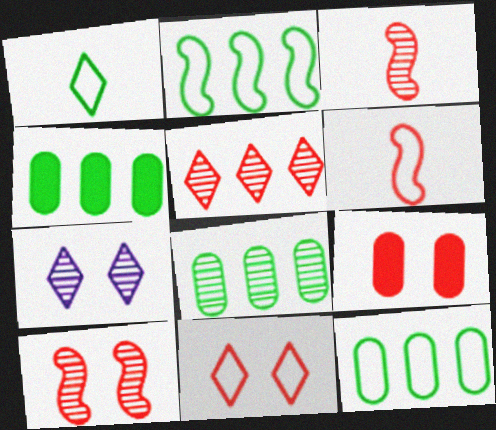[[3, 7, 8], 
[4, 6, 7], 
[4, 8, 12], 
[5, 6, 9], 
[9, 10, 11]]